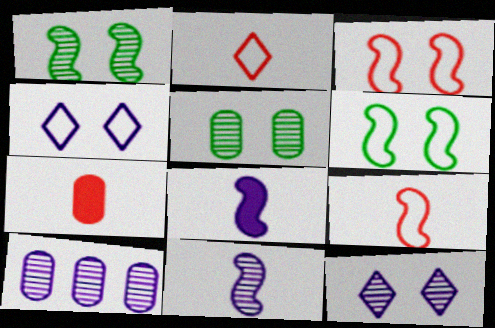[[4, 8, 10], 
[10, 11, 12]]